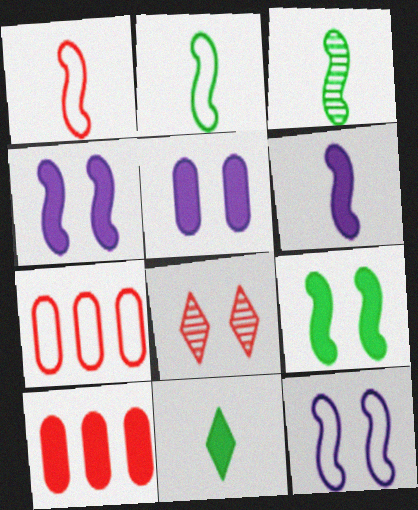[[1, 3, 6], 
[1, 8, 10], 
[4, 10, 11]]